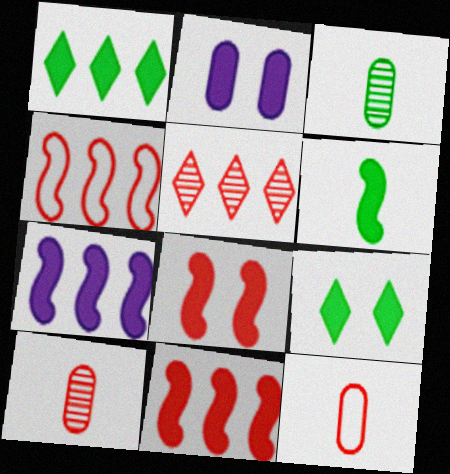[[2, 8, 9], 
[5, 8, 12], 
[6, 7, 8]]